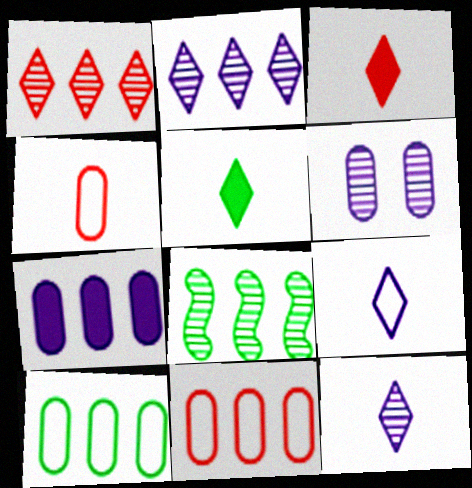[]